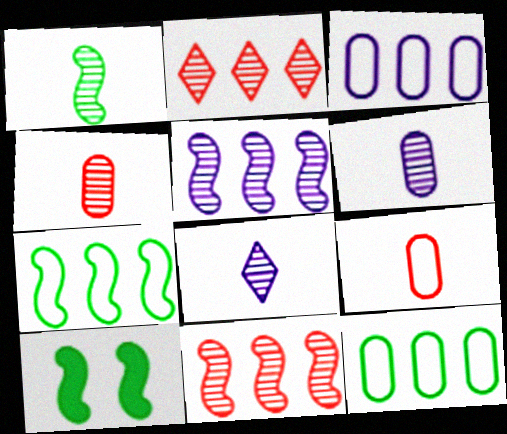[[1, 4, 8], 
[1, 7, 10]]